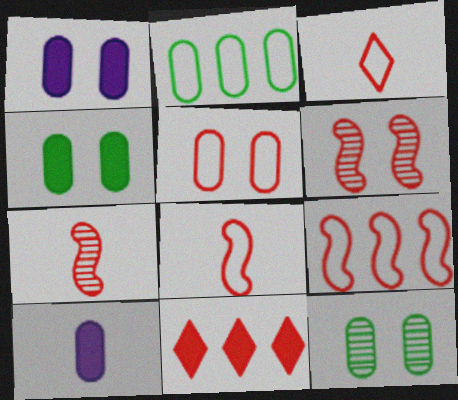[[1, 5, 12], 
[3, 5, 9], 
[5, 7, 11]]